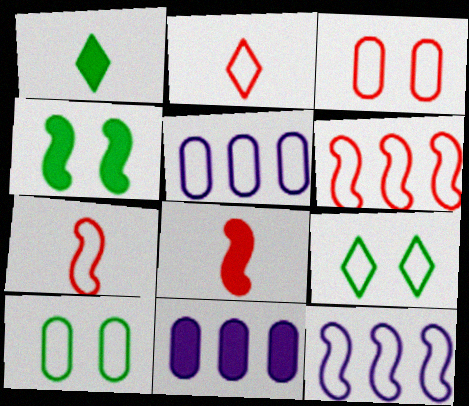[[2, 3, 6], 
[2, 10, 12], 
[5, 7, 9]]